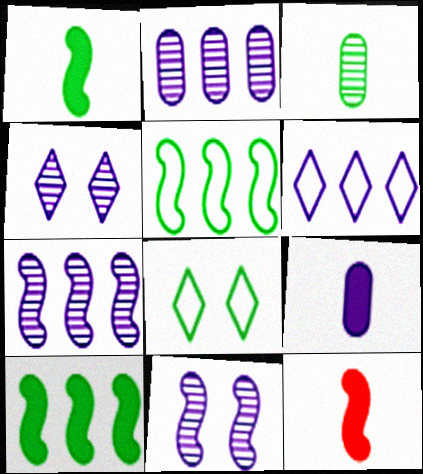[[2, 8, 12], 
[3, 8, 10], 
[5, 11, 12], 
[6, 9, 11]]